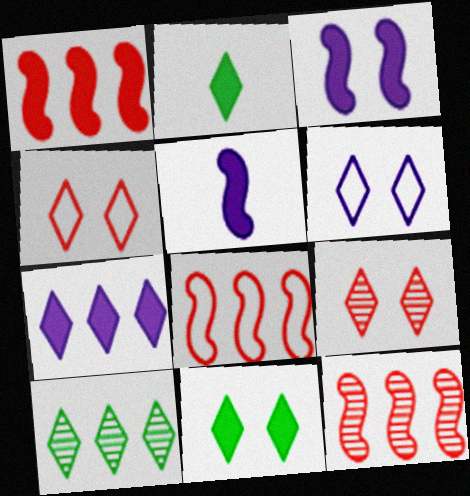[[1, 8, 12], 
[6, 9, 11]]